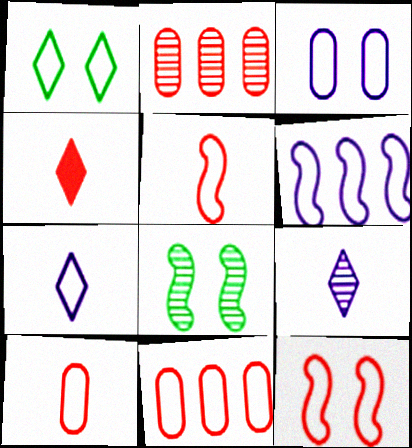[[1, 3, 12], 
[1, 6, 10], 
[2, 4, 12], 
[2, 8, 9], 
[3, 6, 7]]